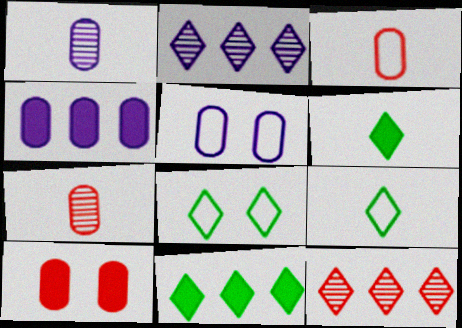[[1, 4, 5]]